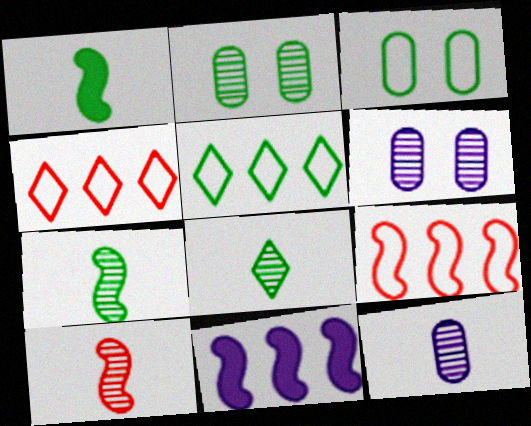[[1, 2, 5], 
[1, 4, 6], 
[8, 10, 12]]